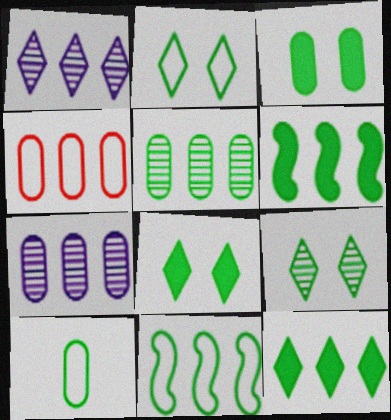[[1, 4, 6], 
[2, 8, 9], 
[2, 10, 11], 
[3, 5, 10], 
[5, 11, 12], 
[6, 9, 10]]